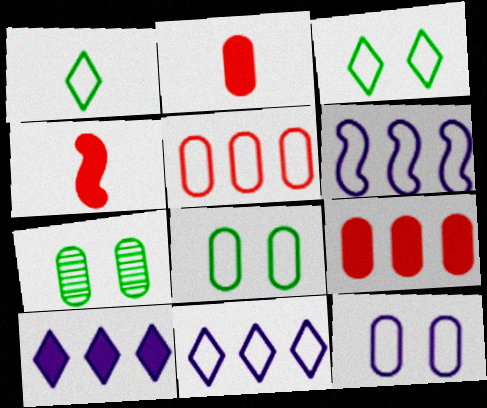[[4, 7, 11]]